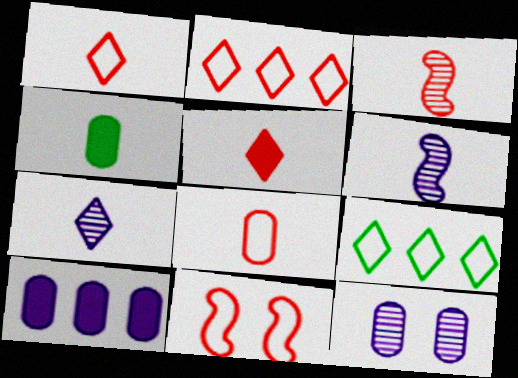[[1, 4, 6], 
[2, 8, 11], 
[3, 5, 8]]